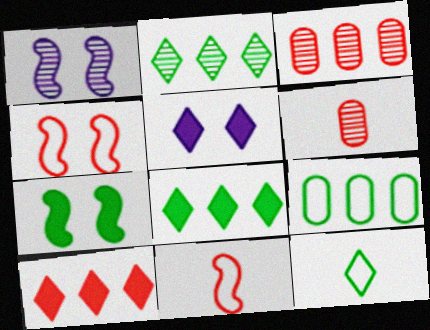[[1, 2, 6], 
[1, 4, 7], 
[4, 6, 10]]